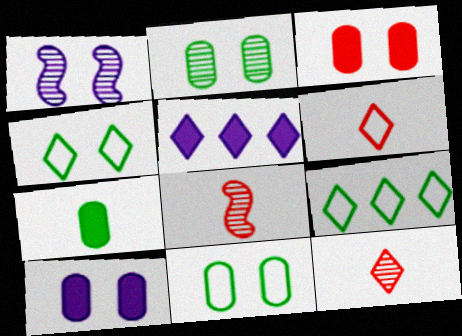[[1, 3, 4], 
[4, 5, 12], 
[5, 8, 11], 
[8, 9, 10]]